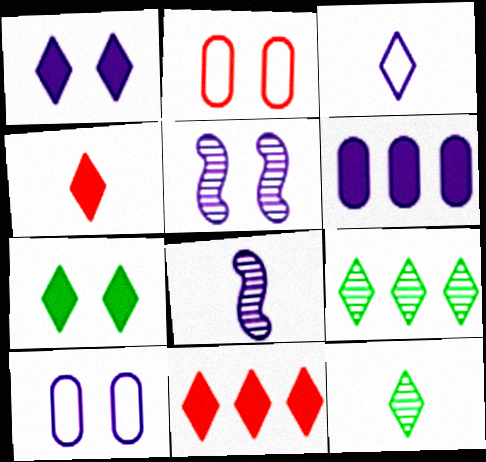[[1, 5, 10], 
[2, 5, 7], 
[3, 4, 12], 
[3, 5, 6]]